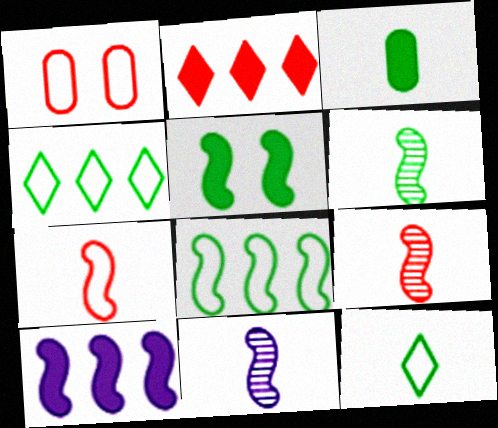[[1, 2, 9], 
[3, 6, 12], 
[5, 6, 8], 
[6, 9, 11]]